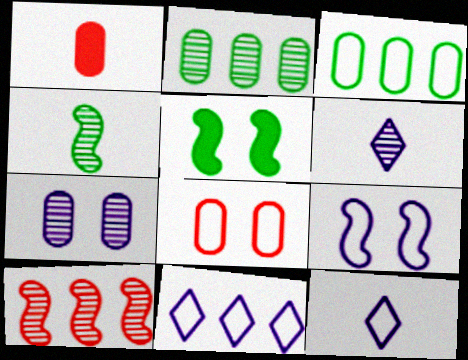[[1, 3, 7], 
[1, 4, 12]]